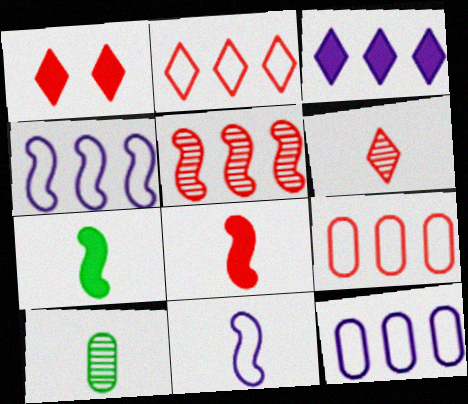[[1, 2, 6], 
[1, 4, 10]]